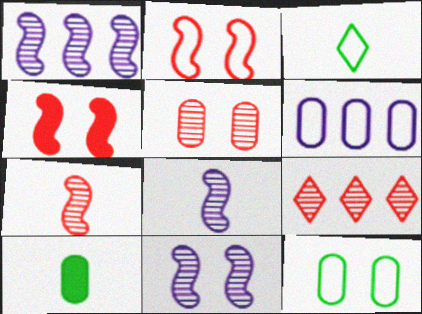[[1, 8, 11], 
[2, 3, 6], 
[5, 6, 10], 
[5, 7, 9]]